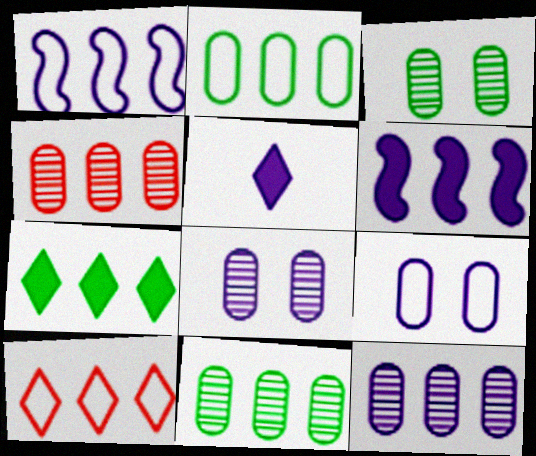[[1, 2, 10], 
[1, 4, 7], 
[1, 5, 8], 
[4, 11, 12], 
[6, 10, 11]]